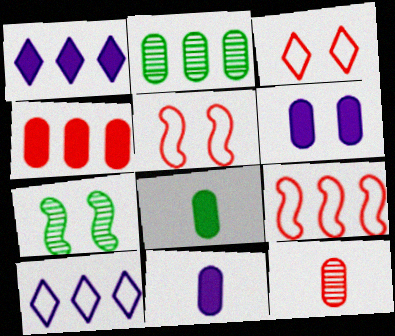[[1, 2, 9], 
[3, 6, 7], 
[4, 6, 8]]